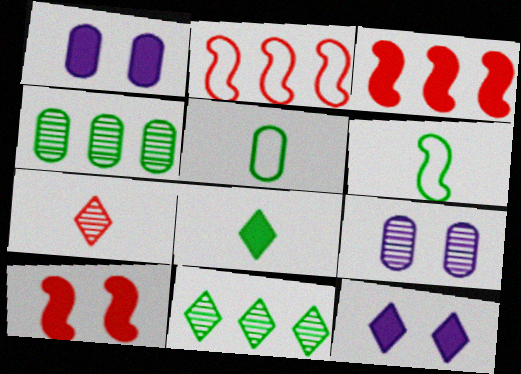[[1, 3, 8], 
[2, 8, 9]]